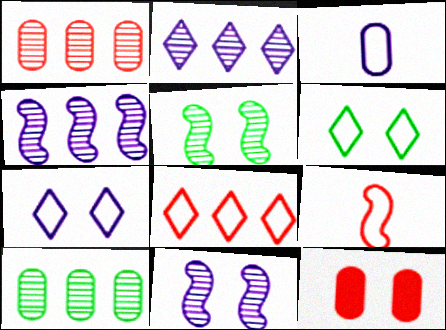[[3, 10, 12], 
[5, 7, 12], 
[6, 11, 12]]